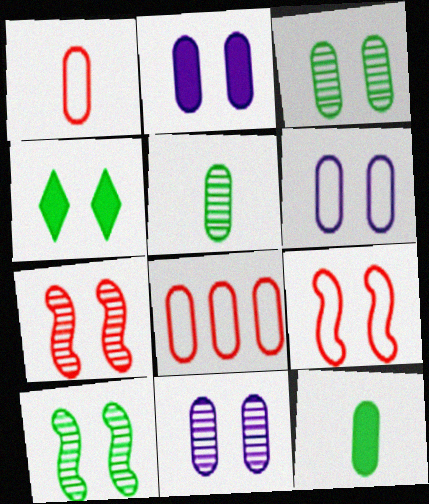[[2, 5, 8], 
[2, 6, 11], 
[4, 6, 7], 
[4, 9, 11], 
[8, 11, 12]]